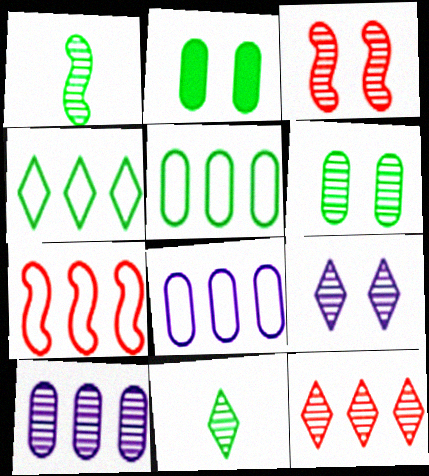[[1, 2, 4], 
[3, 6, 9], 
[3, 10, 11], 
[4, 7, 8], 
[9, 11, 12]]